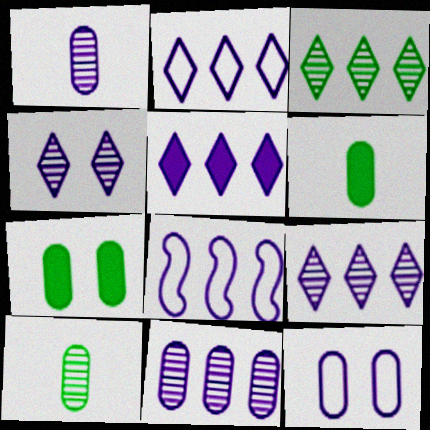[[2, 5, 9], 
[5, 8, 11]]